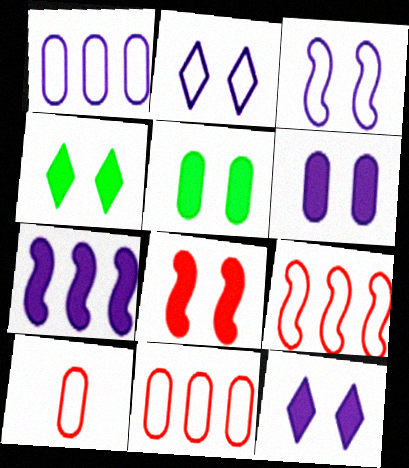[[4, 6, 8], 
[5, 8, 12]]